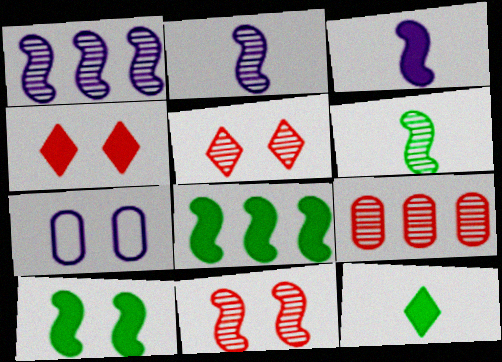[[1, 6, 11], 
[5, 7, 10]]